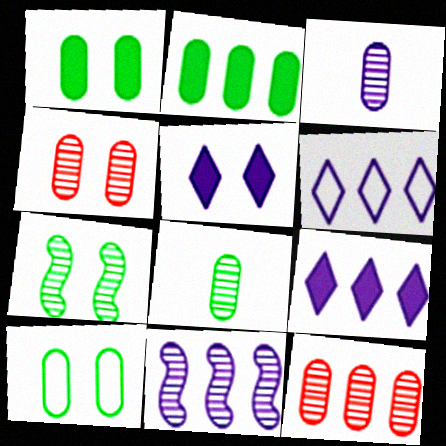[[2, 8, 10]]